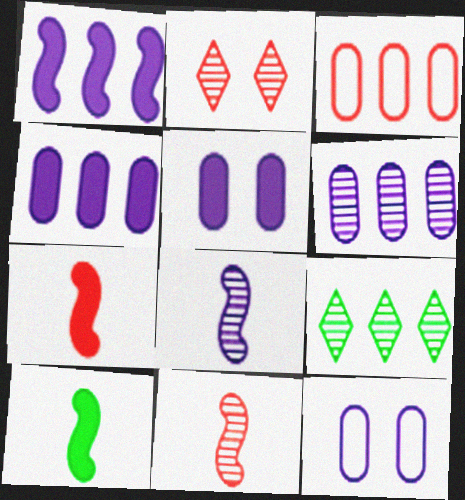[[1, 3, 9], 
[2, 3, 7], 
[7, 9, 12]]